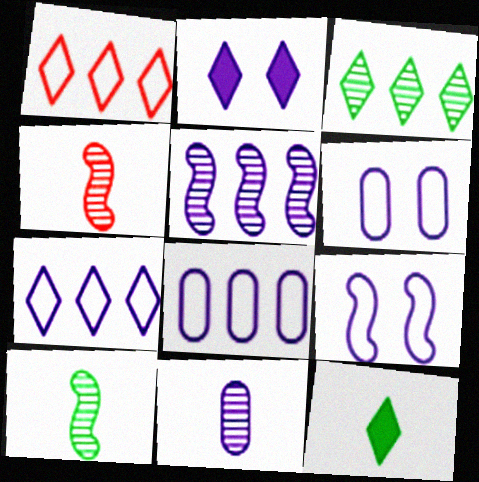[]